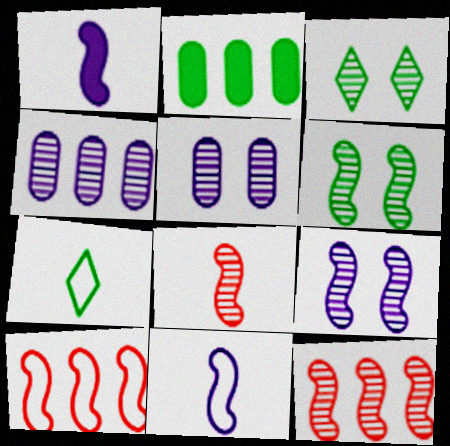[[1, 6, 10], 
[2, 6, 7], 
[3, 4, 8]]